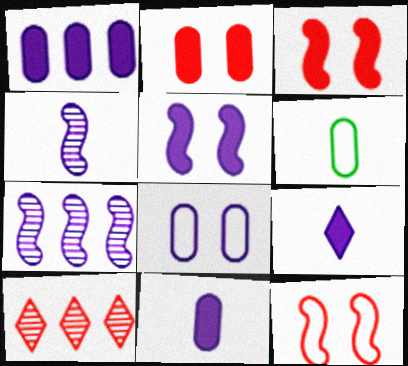[[1, 5, 9], 
[5, 6, 10], 
[7, 8, 9]]